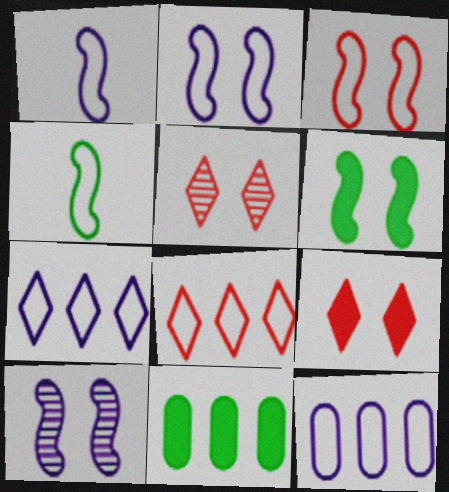[[1, 5, 11], 
[3, 6, 10]]